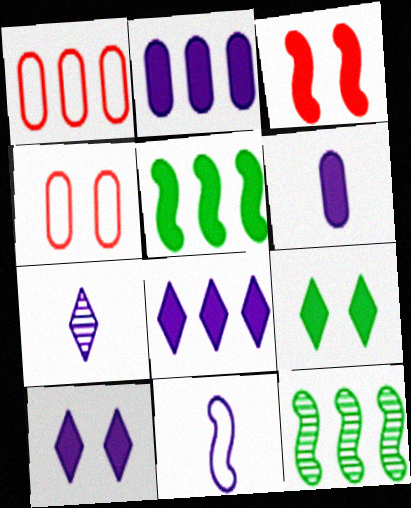[[1, 8, 12], 
[3, 11, 12], 
[4, 5, 7], 
[6, 7, 11]]